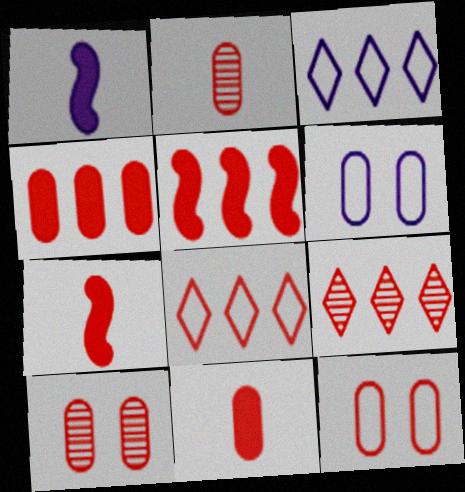[[2, 4, 12], 
[7, 8, 10], 
[7, 9, 12]]